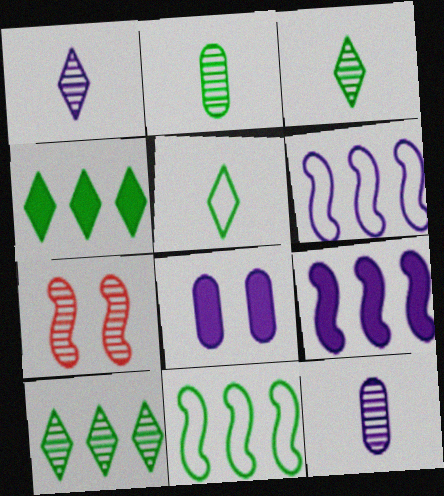[[1, 6, 8], 
[7, 10, 12]]